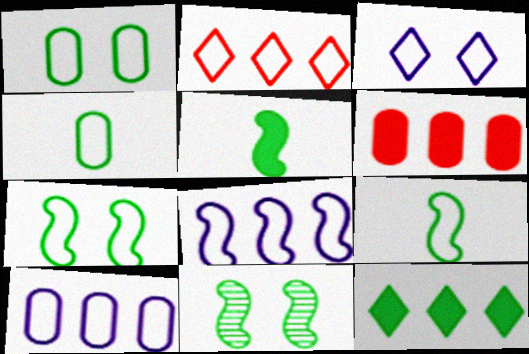[[4, 11, 12]]